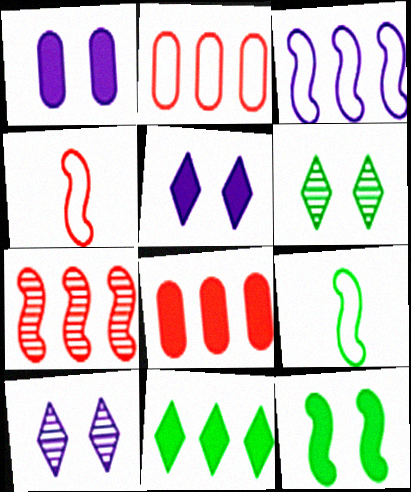[[8, 9, 10]]